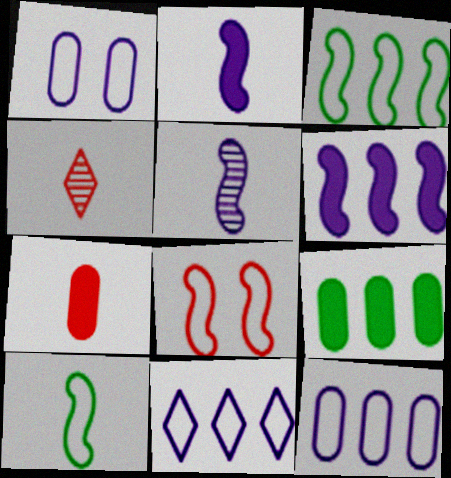[]